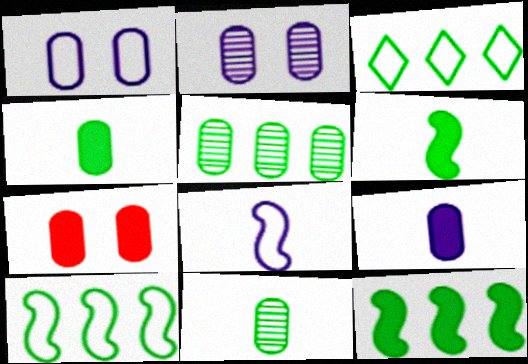[[3, 5, 12]]